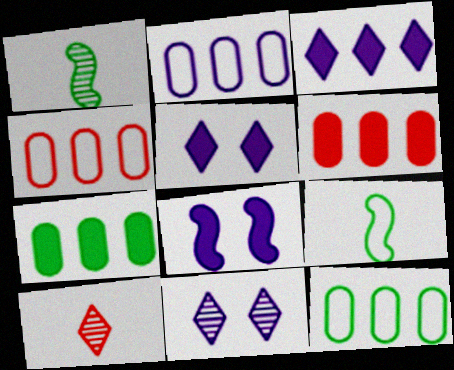[[1, 4, 5], 
[2, 4, 12], 
[6, 9, 11], 
[8, 10, 12]]